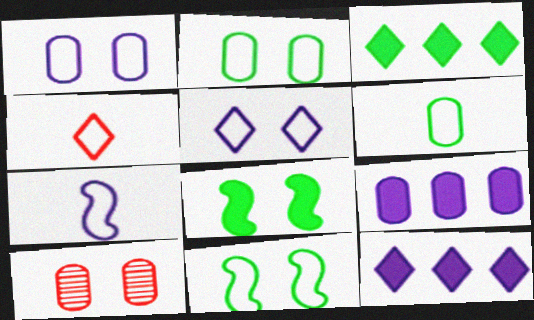[[3, 7, 10], 
[4, 6, 7], 
[5, 8, 10], 
[6, 9, 10]]